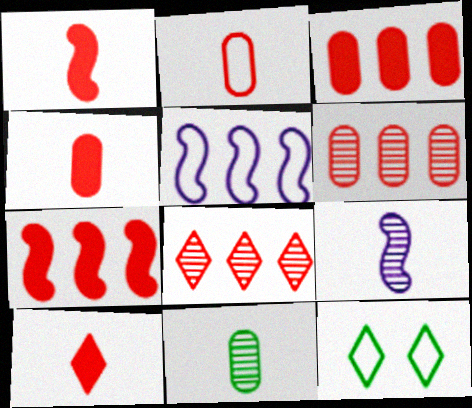[[1, 4, 10], 
[2, 5, 12], 
[3, 9, 12]]